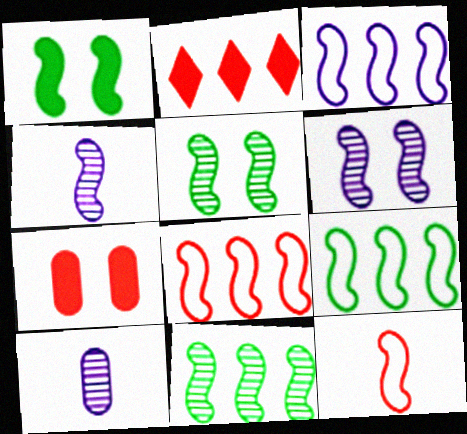[[1, 4, 8], 
[3, 8, 9]]